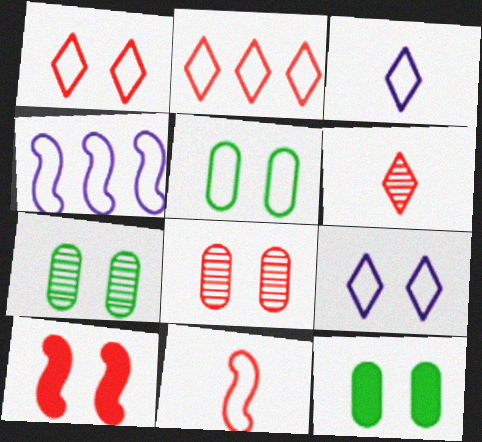[[1, 8, 10], 
[4, 6, 12], 
[5, 7, 12], 
[7, 9, 10]]